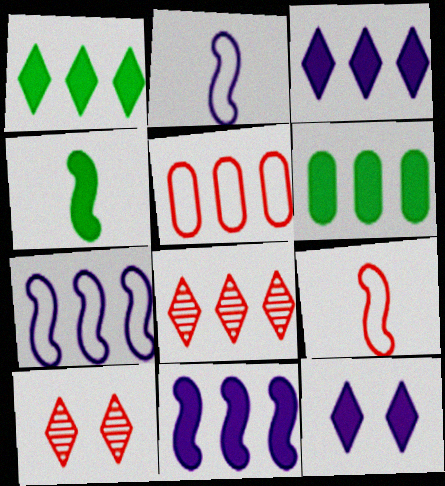[[2, 6, 10], 
[6, 7, 8]]